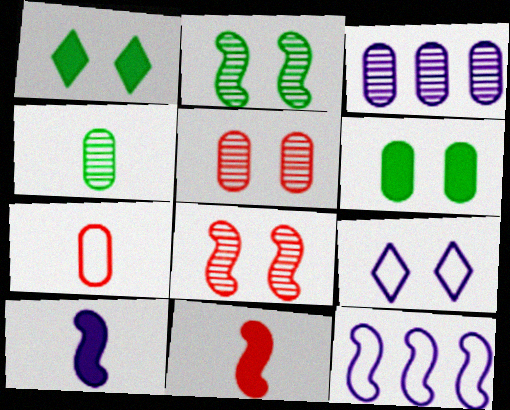[[2, 11, 12], 
[3, 4, 5], 
[3, 6, 7], 
[3, 9, 10], 
[6, 8, 9]]